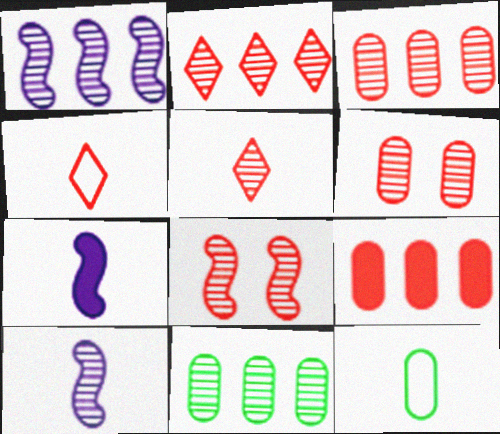[[1, 2, 11], 
[3, 5, 8], 
[4, 8, 9], 
[5, 7, 12]]